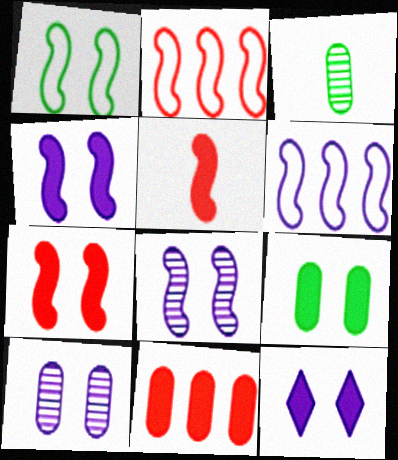[[1, 7, 8], 
[2, 3, 12], 
[7, 9, 12]]